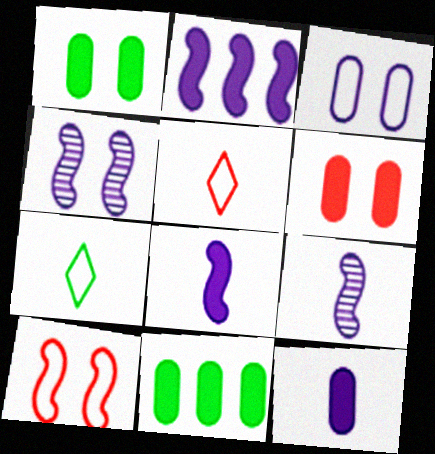[[4, 5, 11], 
[6, 11, 12]]